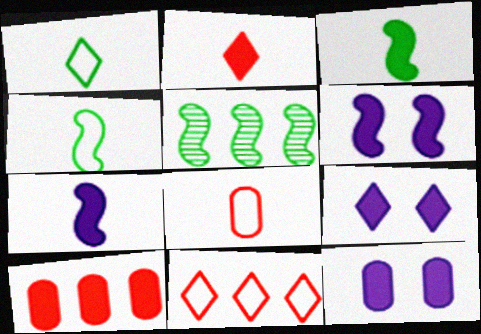[[3, 9, 10], 
[5, 8, 9], 
[6, 9, 12]]